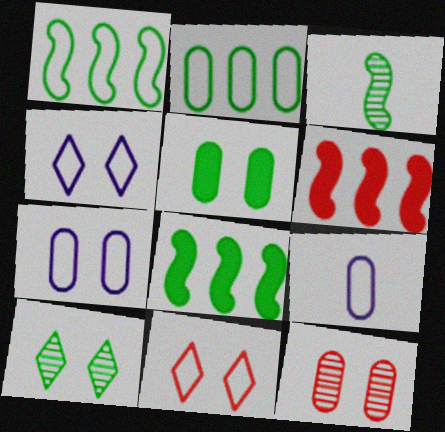[[1, 9, 11], 
[5, 7, 12], 
[6, 9, 10]]